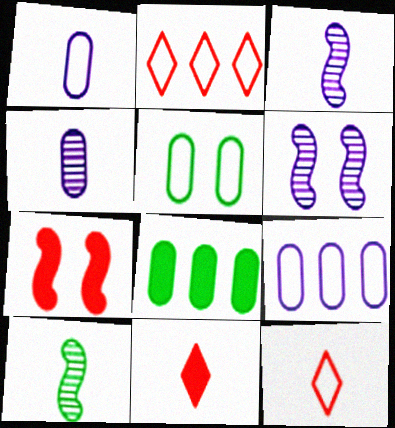[[1, 10, 11], 
[6, 8, 12]]